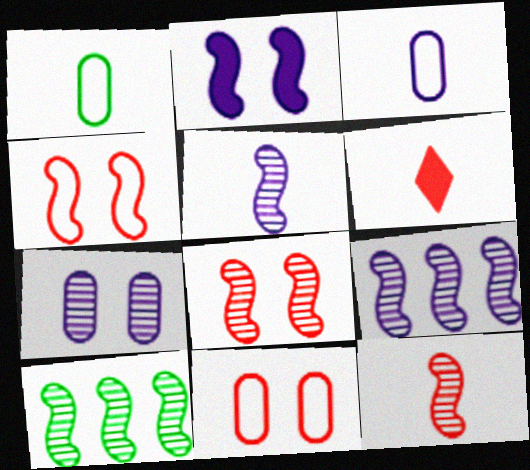[[1, 5, 6], 
[5, 8, 10]]